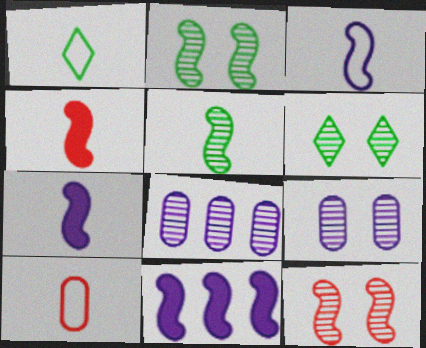[[1, 3, 10], 
[3, 4, 5], 
[6, 9, 12], 
[6, 10, 11]]